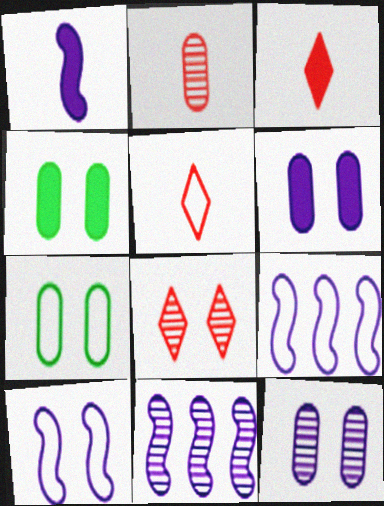[[1, 10, 11], 
[3, 7, 11], 
[4, 5, 11], 
[4, 8, 10], 
[5, 7, 9]]